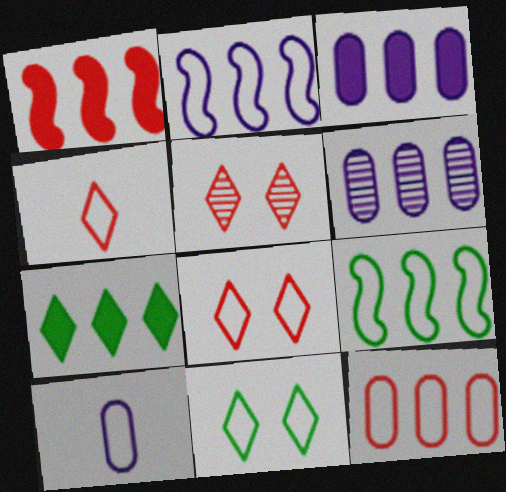[[1, 3, 7], 
[8, 9, 10]]